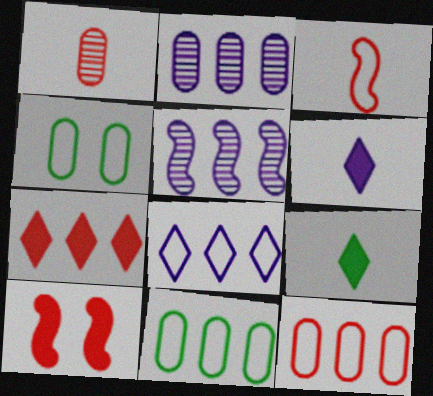[[3, 4, 8], 
[5, 7, 11]]